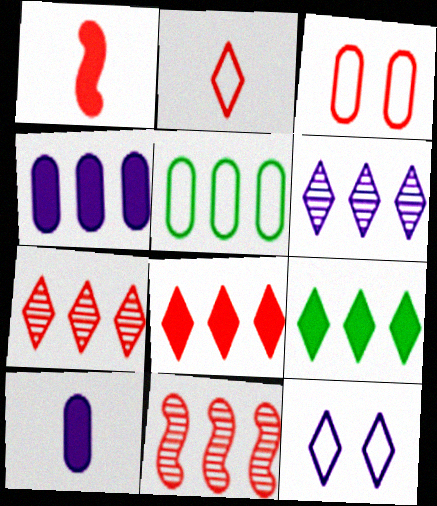[[1, 3, 7]]